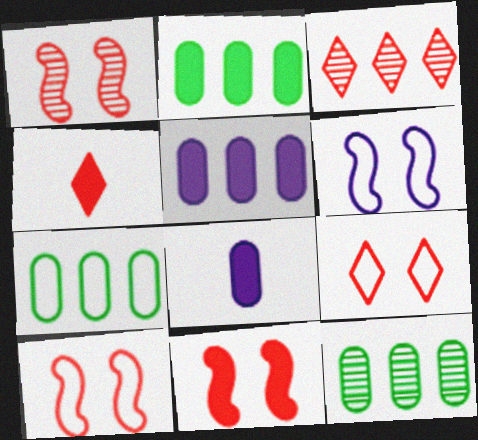[[1, 10, 11], 
[2, 7, 12], 
[3, 4, 9], 
[4, 6, 12]]